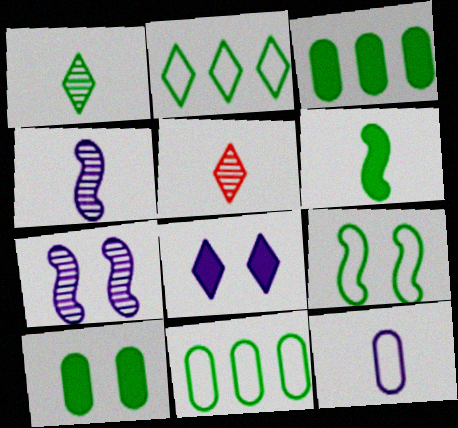[[1, 3, 9], 
[2, 5, 8], 
[5, 6, 12]]